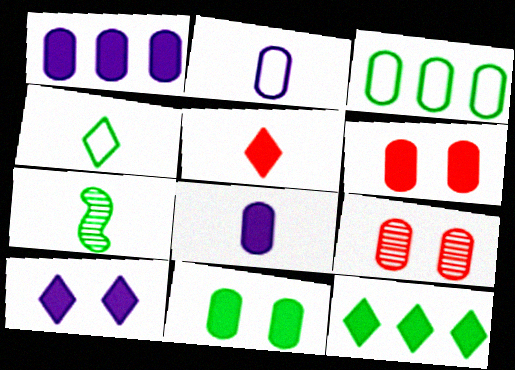[[2, 5, 7], 
[3, 8, 9], 
[5, 10, 12]]